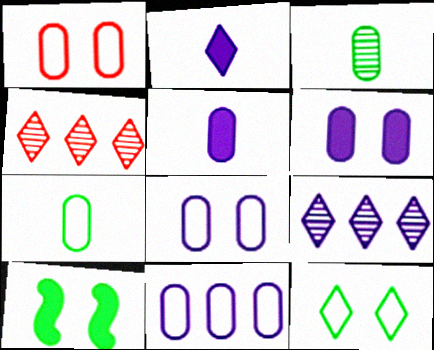[[1, 7, 11], 
[2, 4, 12]]